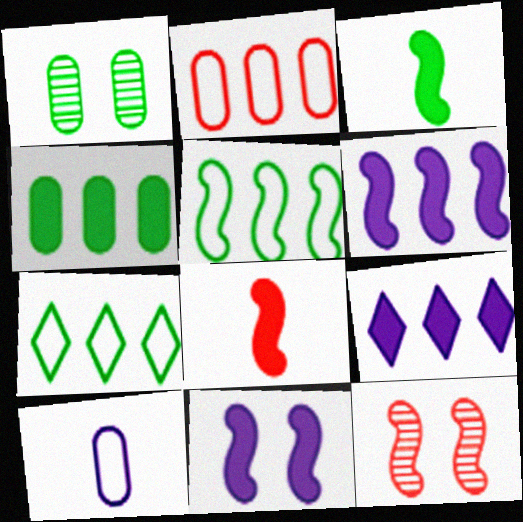[[1, 3, 7]]